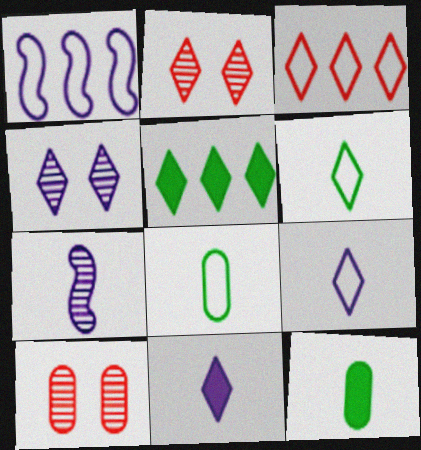[[1, 2, 12], 
[2, 5, 9]]